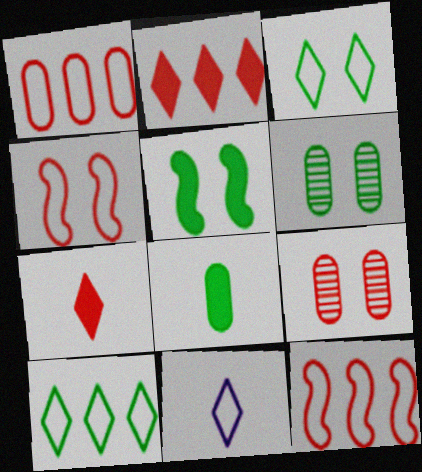[[3, 5, 6], 
[7, 9, 12]]